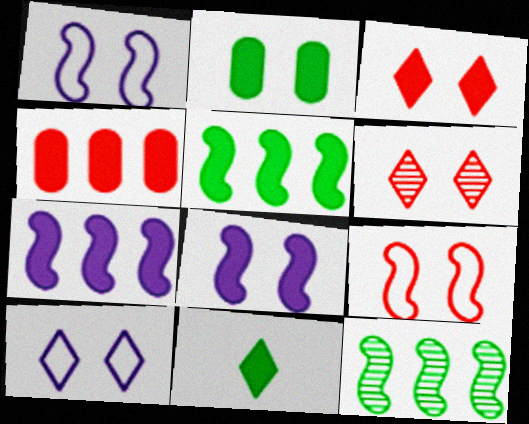[[1, 2, 6], 
[2, 3, 8], 
[2, 5, 11], 
[4, 8, 11]]